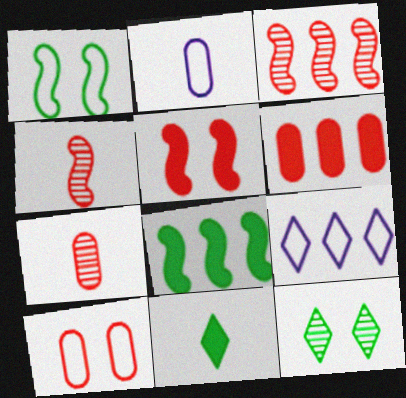[[2, 4, 11], 
[6, 7, 10]]